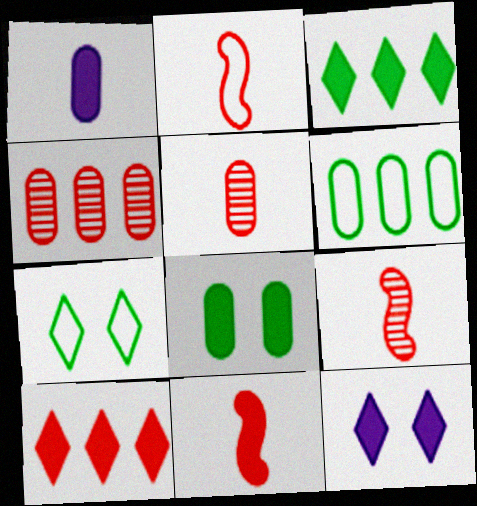[[2, 9, 11], 
[6, 9, 12]]